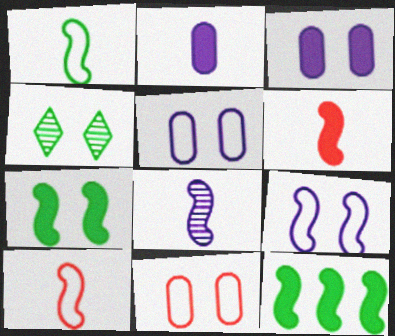[[1, 6, 8]]